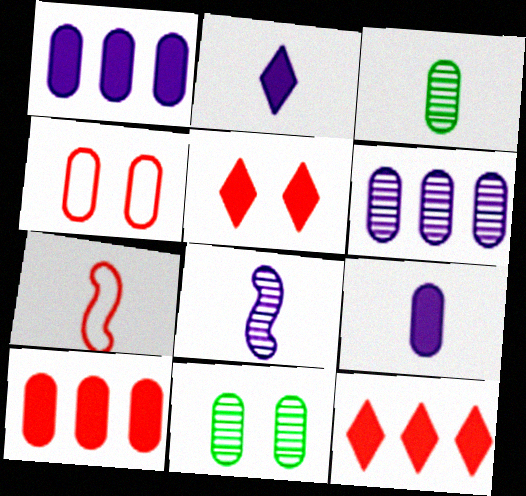[[1, 3, 4], 
[2, 3, 7]]